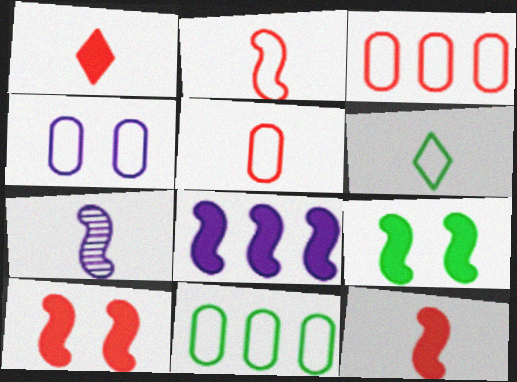[[4, 5, 11], 
[8, 9, 12]]